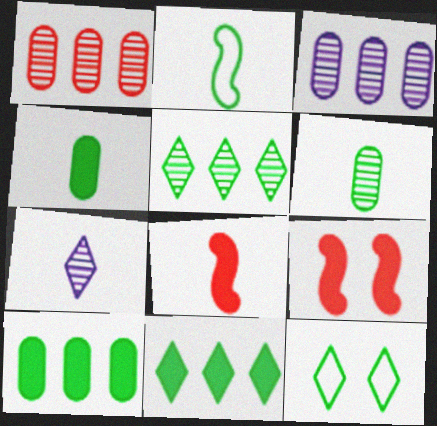[[3, 8, 12]]